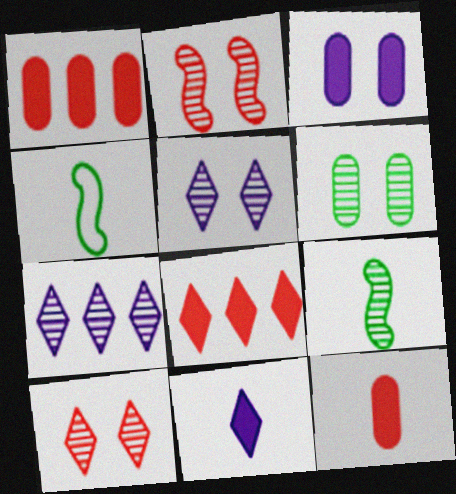[[1, 4, 5], 
[2, 5, 6]]